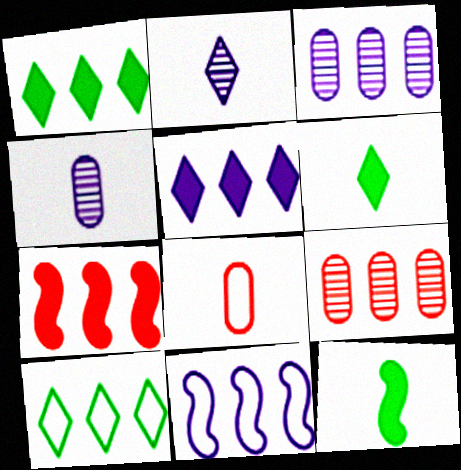[[1, 9, 11], 
[2, 8, 12], 
[3, 5, 11], 
[3, 7, 10]]